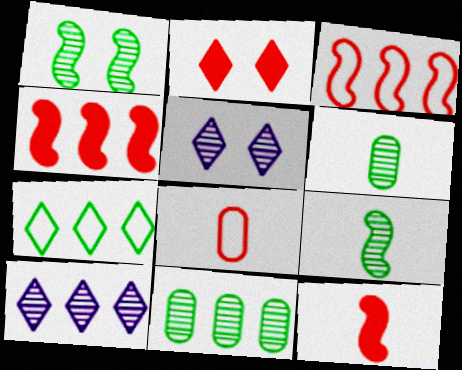[]